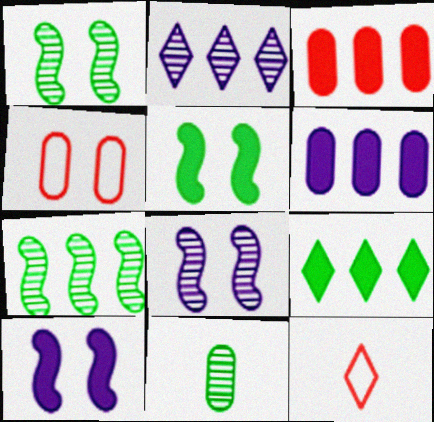[[1, 6, 12], 
[4, 6, 11]]